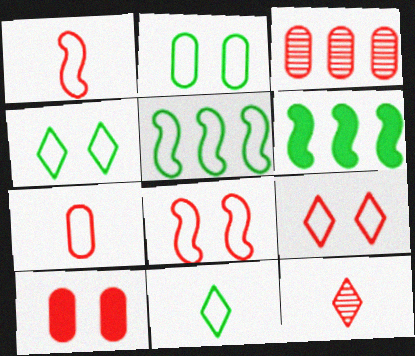[[2, 5, 11], 
[3, 7, 10]]